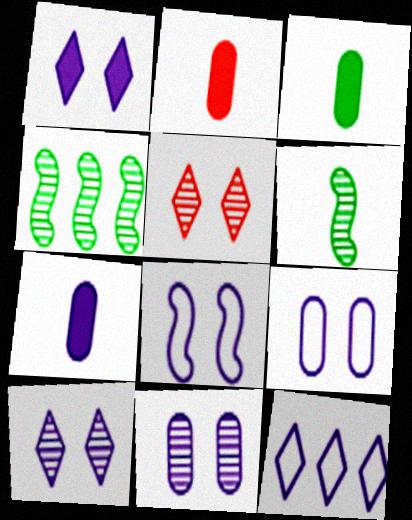[[1, 8, 11], 
[2, 3, 7]]